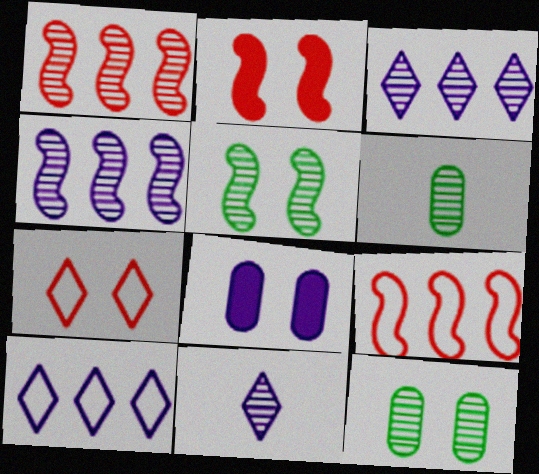[[1, 11, 12], 
[2, 6, 10], 
[5, 7, 8]]